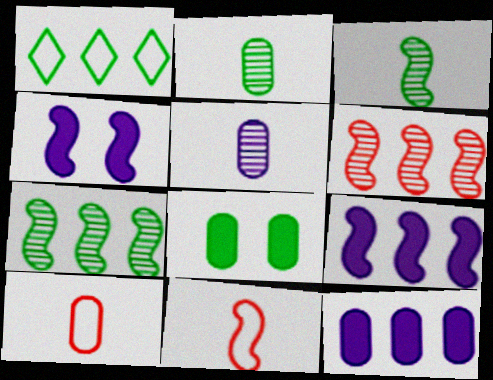[[1, 3, 8], 
[1, 6, 12], 
[4, 7, 11]]